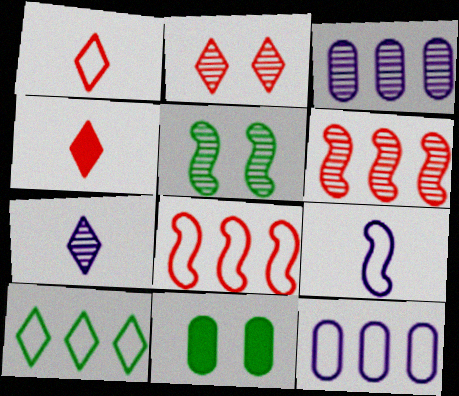[[4, 5, 12], 
[7, 8, 11], 
[8, 10, 12]]